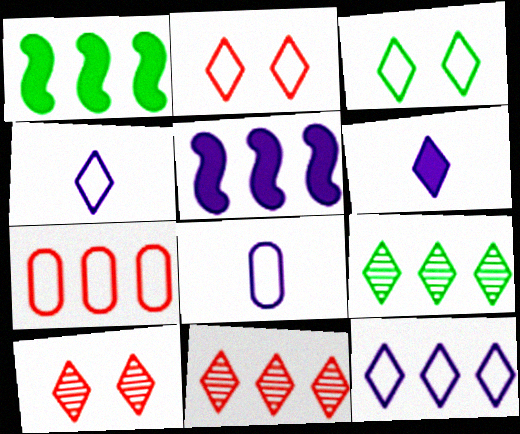[[1, 8, 10], 
[2, 6, 9], 
[3, 6, 11], 
[5, 7, 9]]